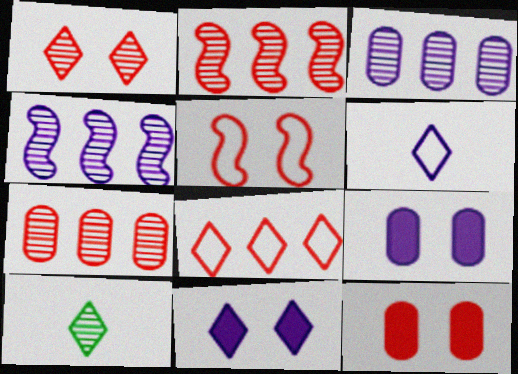[[1, 5, 12], 
[4, 6, 9], 
[8, 10, 11]]